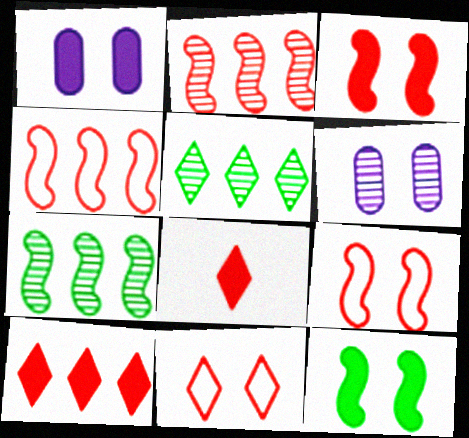[[6, 11, 12]]